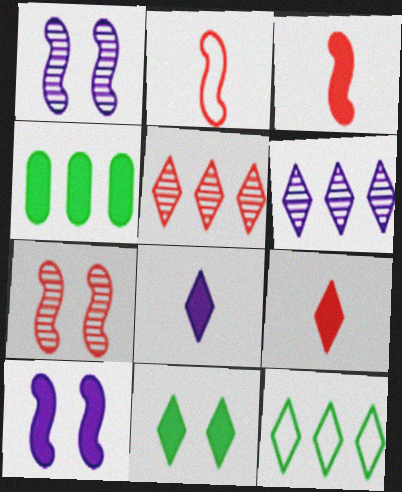[[4, 9, 10]]